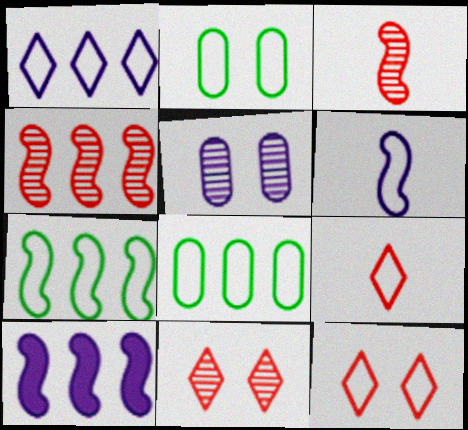[[4, 7, 10], 
[6, 8, 12]]